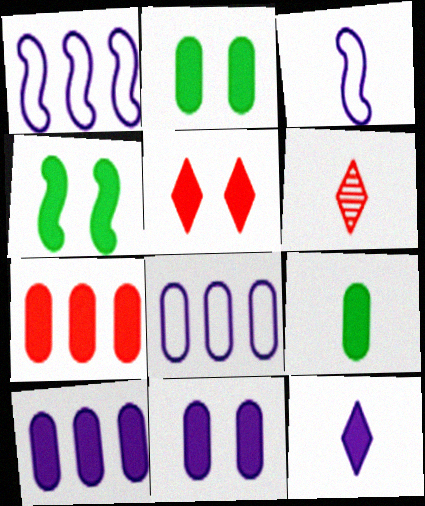[[1, 2, 6], 
[3, 6, 9], 
[4, 5, 11], 
[4, 6, 8], 
[4, 7, 12], 
[7, 9, 11]]